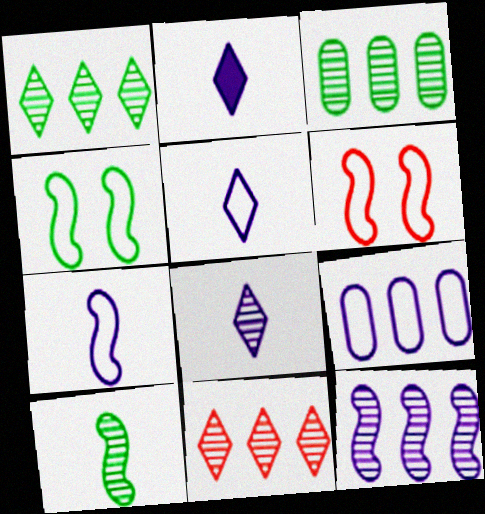[[2, 3, 6], 
[2, 5, 8], 
[3, 11, 12]]